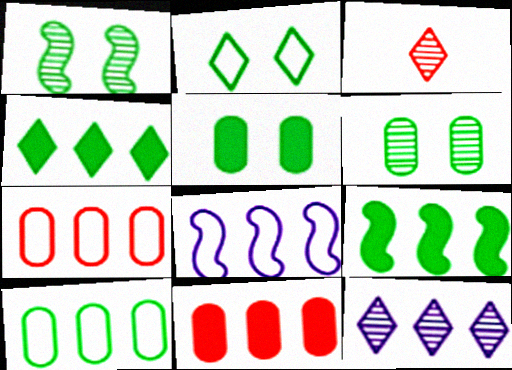[[1, 2, 5], 
[3, 5, 8], 
[7, 9, 12]]